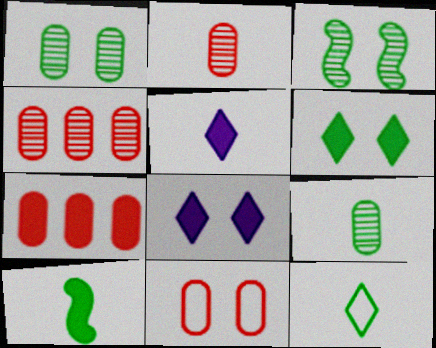[[2, 7, 11], 
[3, 8, 11], 
[7, 8, 10], 
[9, 10, 12]]